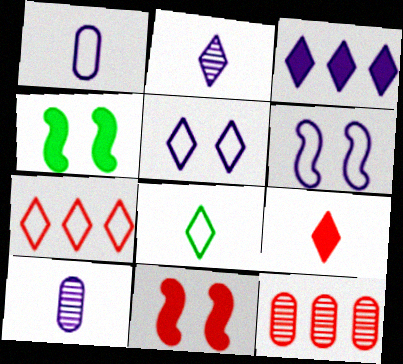[[2, 3, 5], 
[2, 8, 9], 
[3, 6, 10], 
[4, 7, 10], 
[5, 7, 8]]